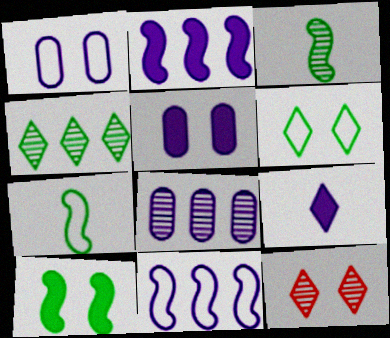[[1, 10, 12], 
[2, 5, 9], 
[3, 8, 12]]